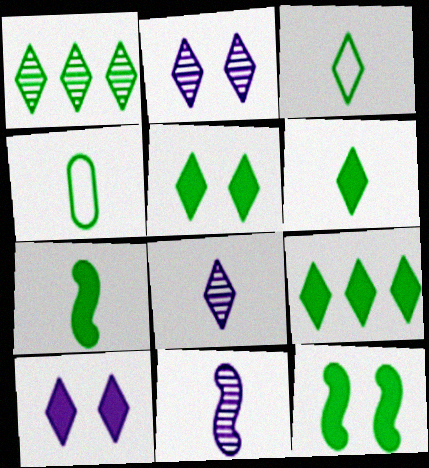[[1, 3, 5], 
[1, 4, 12], 
[5, 6, 9]]